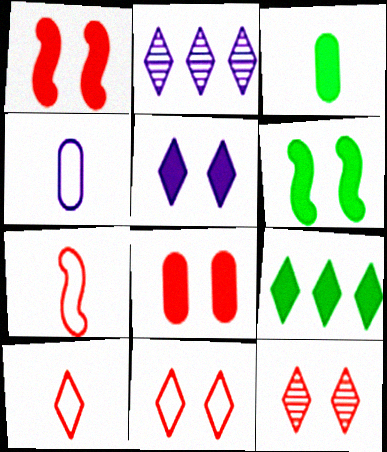[[3, 6, 9], 
[5, 6, 8]]